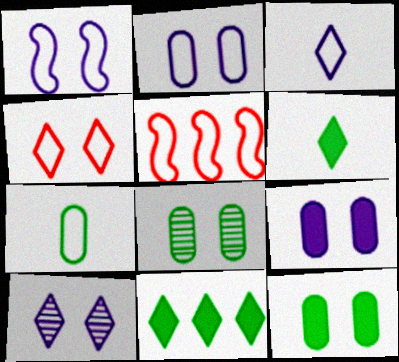[[1, 9, 10]]